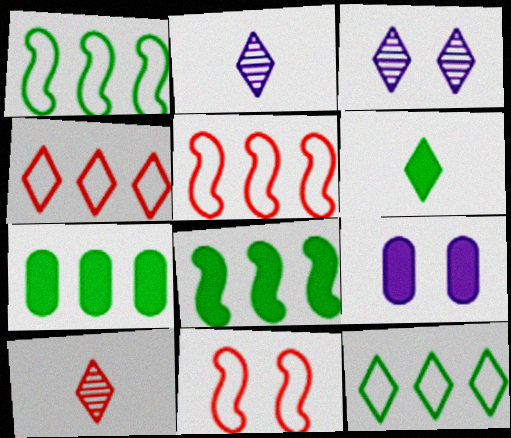[[1, 9, 10], 
[2, 7, 11], 
[3, 4, 6]]